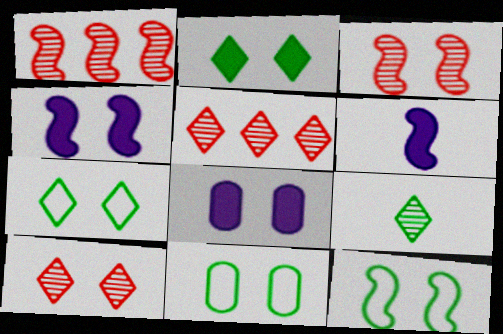[[1, 6, 12], 
[3, 4, 12], 
[3, 7, 8], 
[4, 10, 11], 
[5, 6, 11], 
[7, 11, 12], 
[8, 10, 12]]